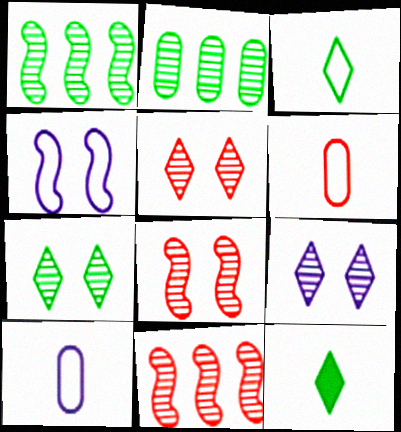[[5, 7, 9]]